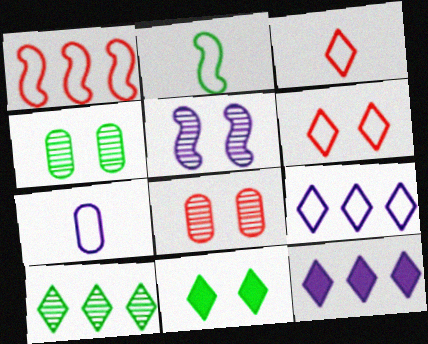[[2, 3, 7], 
[2, 8, 12], 
[5, 7, 12]]